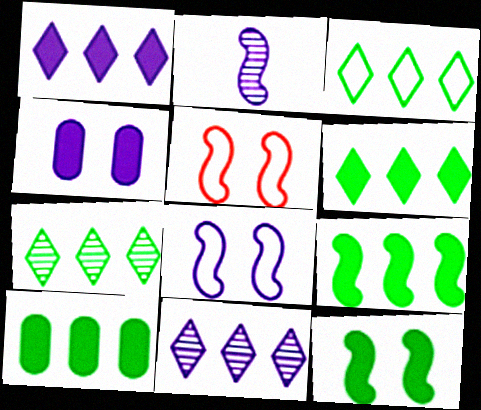[[2, 5, 9], 
[3, 6, 7], 
[6, 9, 10]]